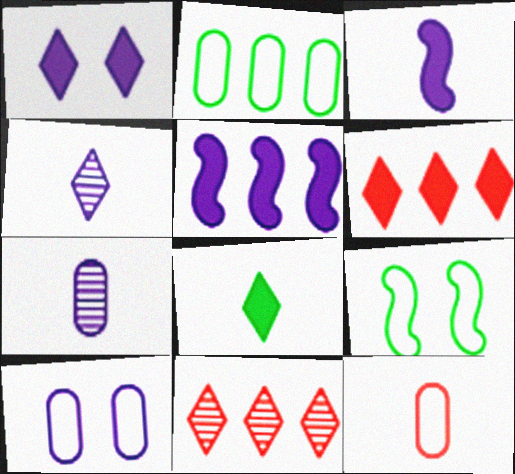[[1, 6, 8], 
[2, 5, 11], 
[2, 10, 12], 
[4, 5, 10], 
[6, 7, 9]]